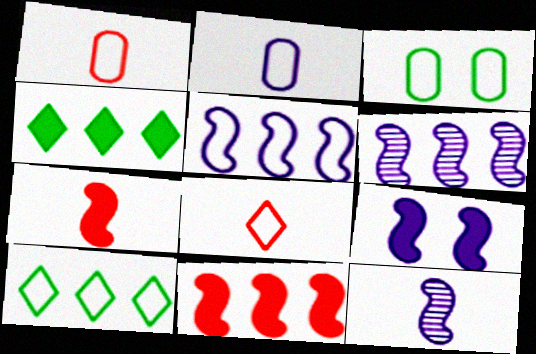[[3, 5, 8], 
[5, 9, 12]]